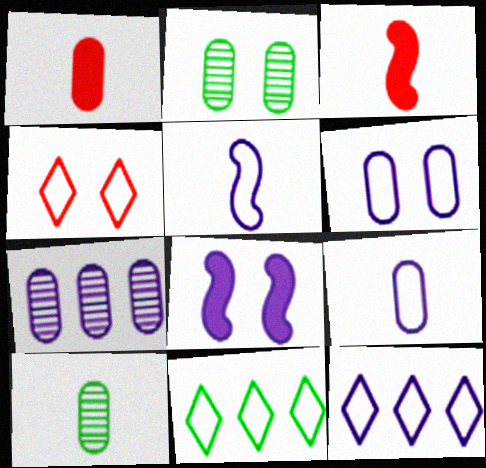[[1, 9, 10], 
[2, 3, 12], 
[2, 4, 8], 
[5, 6, 12]]